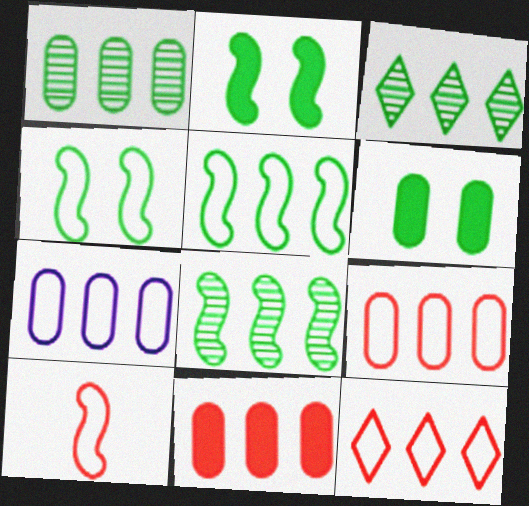[[1, 3, 8], 
[1, 7, 11], 
[5, 7, 12]]